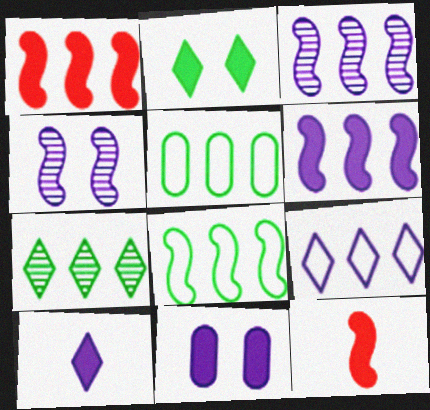[[1, 3, 8], 
[4, 8, 12], 
[6, 10, 11]]